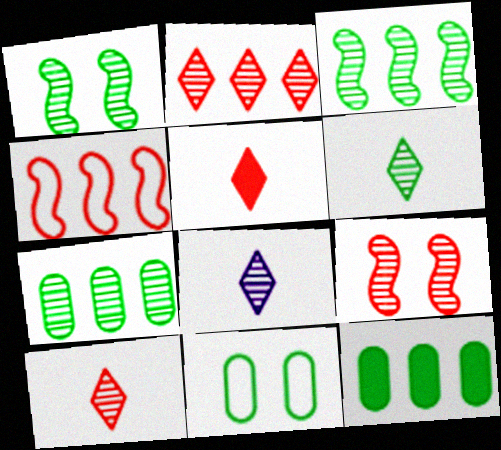[[1, 6, 7], 
[6, 8, 10], 
[7, 8, 9]]